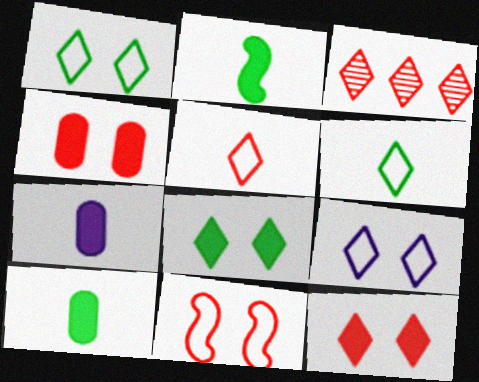[[3, 5, 12]]